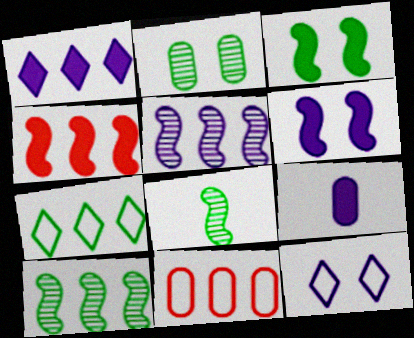[[1, 6, 9], 
[1, 10, 11], 
[2, 9, 11], 
[5, 9, 12]]